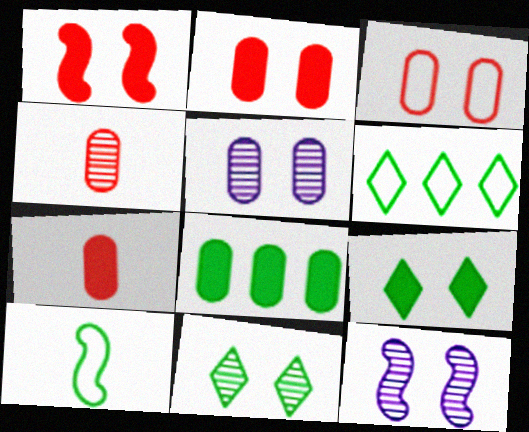[[3, 9, 12], 
[6, 7, 12], 
[8, 10, 11]]